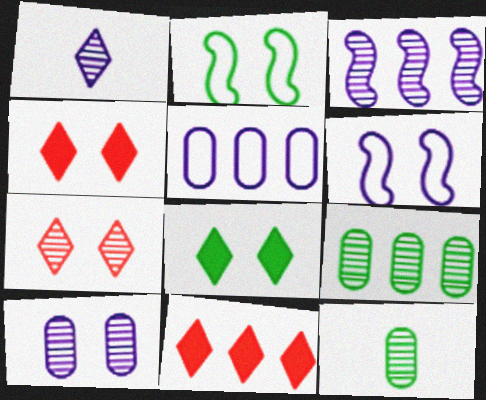[[1, 3, 10], 
[2, 4, 10], 
[3, 7, 12], 
[6, 11, 12]]